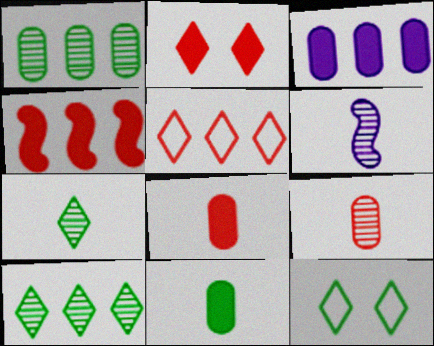[[2, 4, 8], 
[6, 7, 9]]